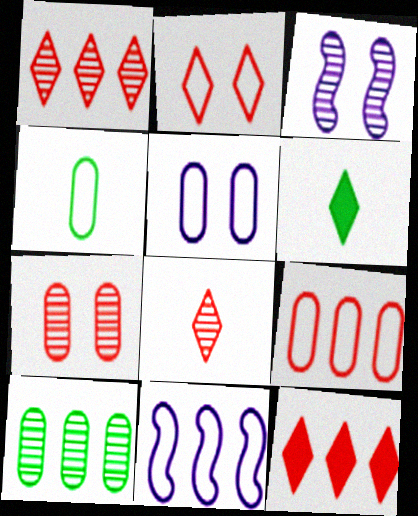[[2, 4, 11], 
[2, 8, 12], 
[3, 4, 12], 
[3, 6, 9], 
[3, 8, 10], 
[4, 5, 9], 
[6, 7, 11], 
[10, 11, 12]]